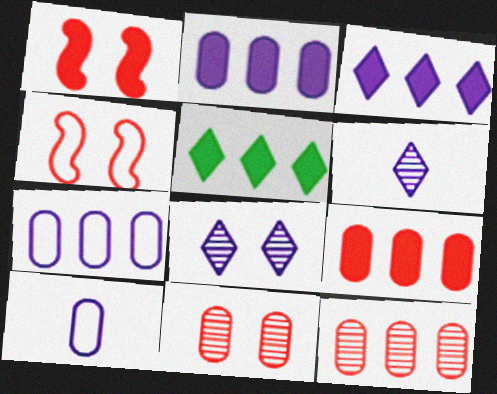[]